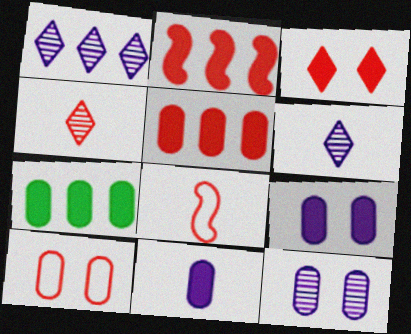[[2, 4, 10]]